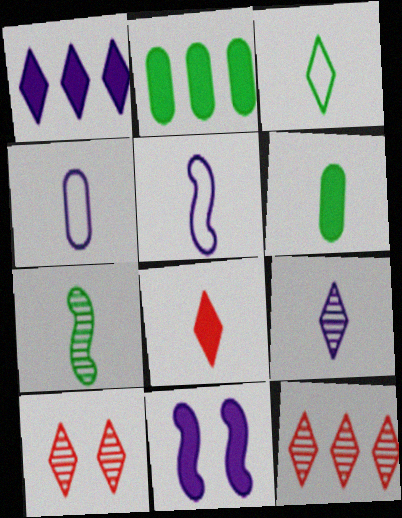[[1, 3, 10], 
[2, 5, 10], 
[2, 8, 11], 
[3, 6, 7], 
[3, 8, 9], 
[4, 7, 8]]